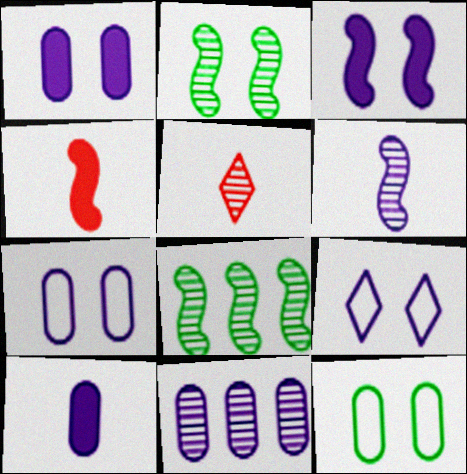[[2, 5, 11], 
[7, 10, 11]]